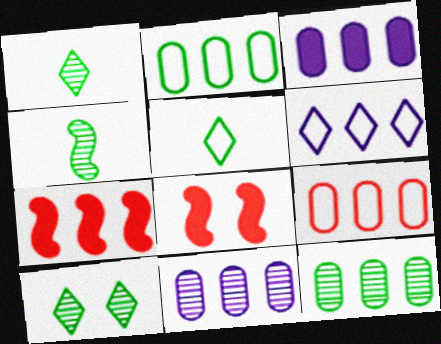[[3, 9, 12], 
[4, 10, 12], 
[5, 8, 11], 
[6, 7, 12]]